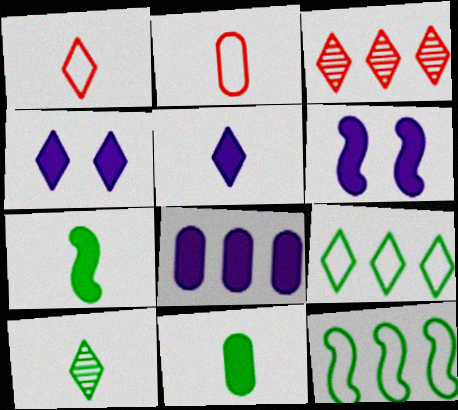[[1, 5, 10], 
[3, 8, 12], 
[5, 6, 8]]